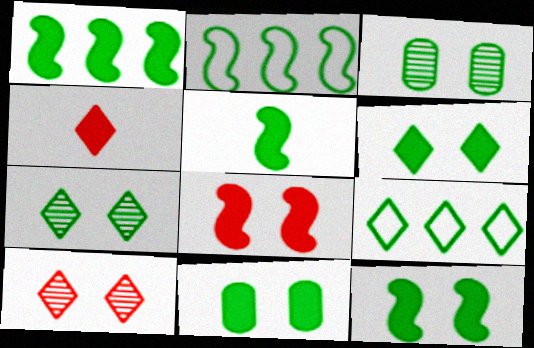[[1, 5, 12], 
[3, 5, 9], 
[6, 11, 12]]